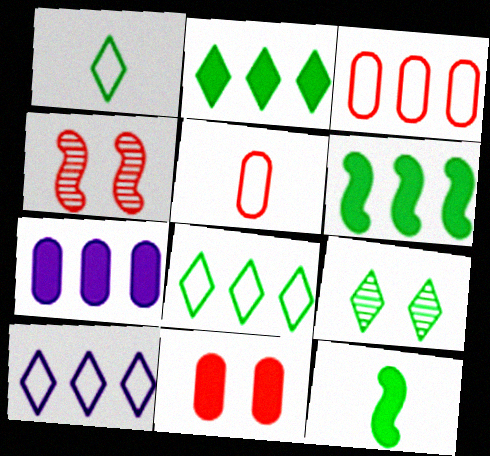[[1, 2, 9], 
[1, 4, 7]]